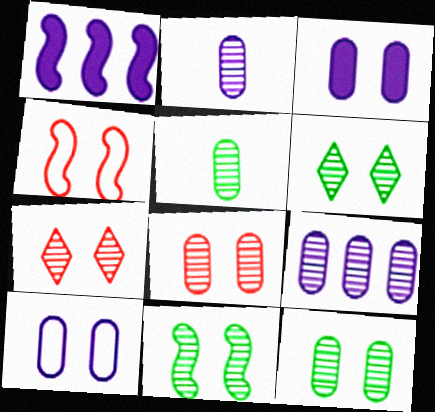[[3, 4, 6], 
[5, 8, 9], 
[6, 11, 12]]